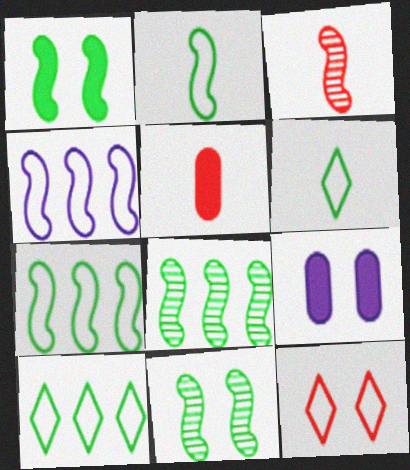[[1, 2, 8], 
[1, 3, 4], 
[3, 9, 10], 
[9, 11, 12]]